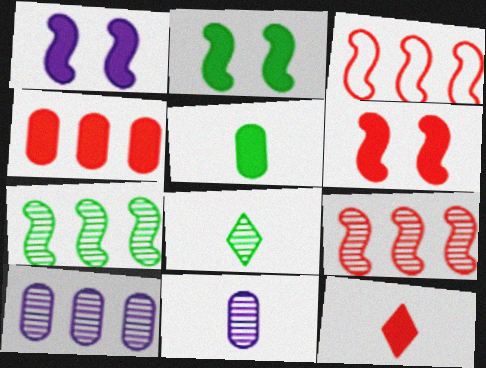[[1, 2, 6], 
[4, 6, 12]]